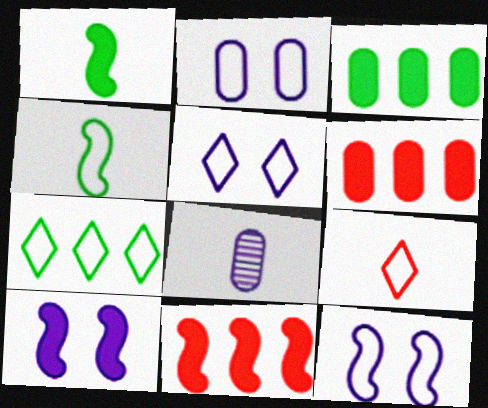[[1, 8, 9], 
[1, 10, 11], 
[2, 5, 12], 
[5, 7, 9]]